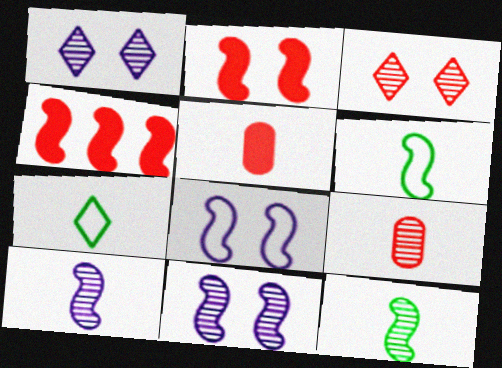[[4, 6, 11], 
[4, 8, 12], 
[5, 7, 10]]